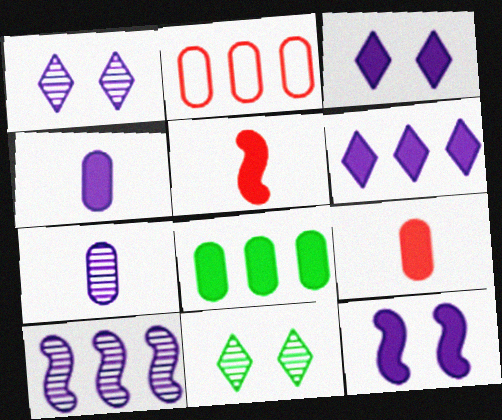[[1, 7, 10], 
[3, 5, 8], 
[4, 6, 12]]